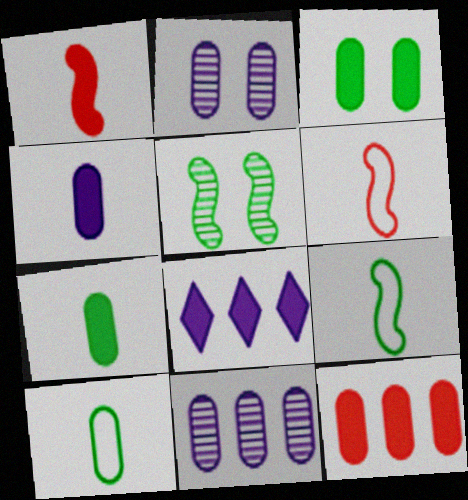[[1, 3, 8], 
[2, 10, 12], 
[3, 4, 12]]